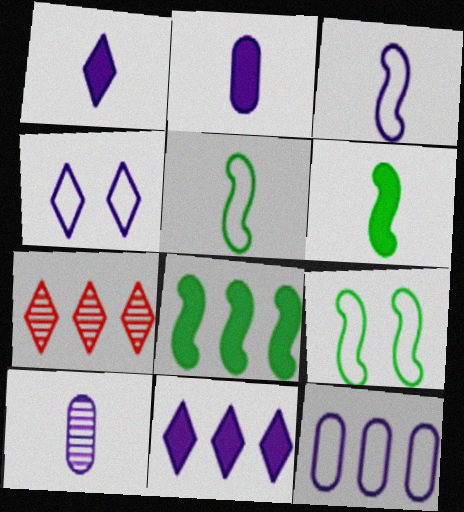[[1, 3, 10], 
[2, 7, 9], 
[3, 4, 12], 
[7, 8, 12]]